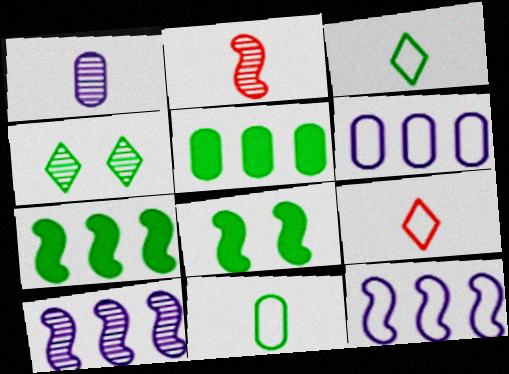[[2, 8, 12], 
[4, 7, 11]]